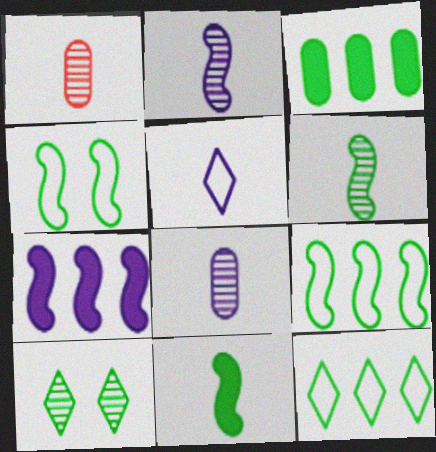[[1, 5, 11]]